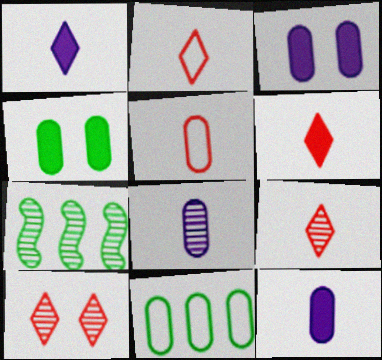[[2, 3, 7], 
[2, 6, 9], 
[7, 8, 10]]